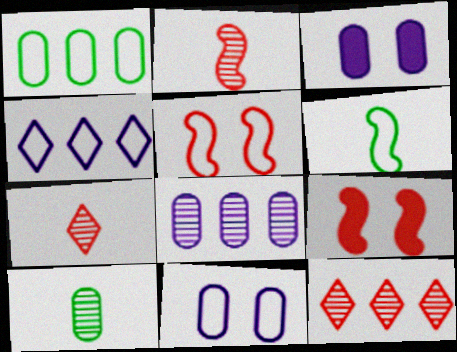[[3, 6, 12], 
[4, 9, 10]]